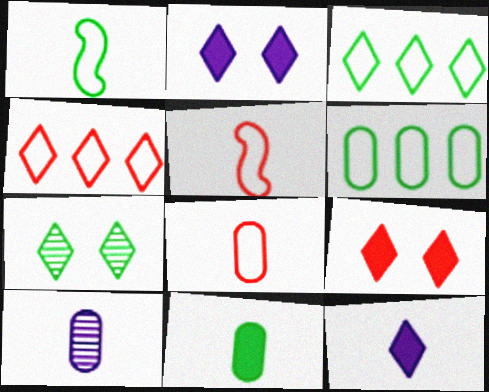[[4, 7, 12], 
[8, 10, 11]]